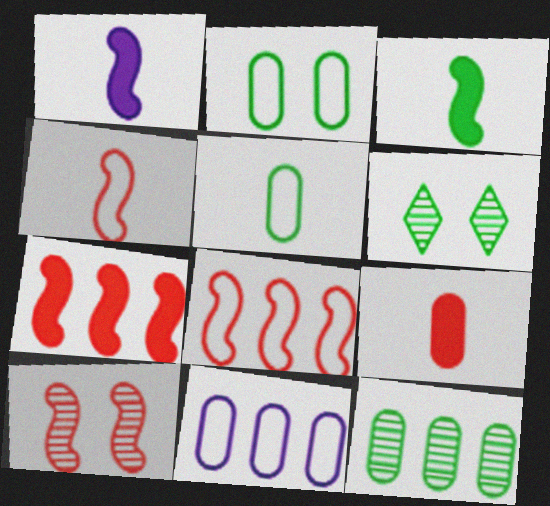[[4, 7, 10]]